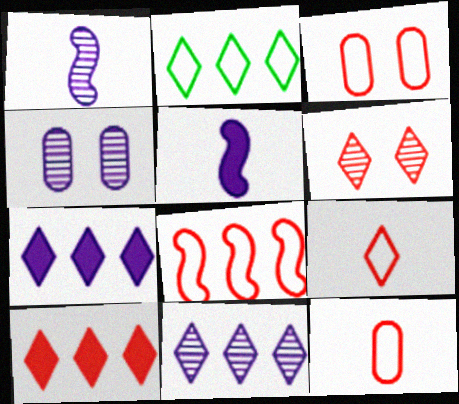[[1, 4, 11], 
[2, 10, 11], 
[3, 8, 9], 
[6, 9, 10]]